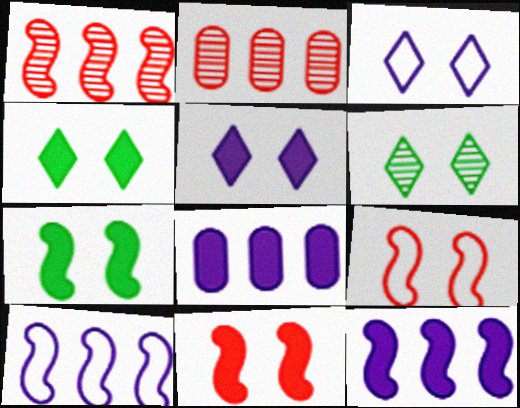[]